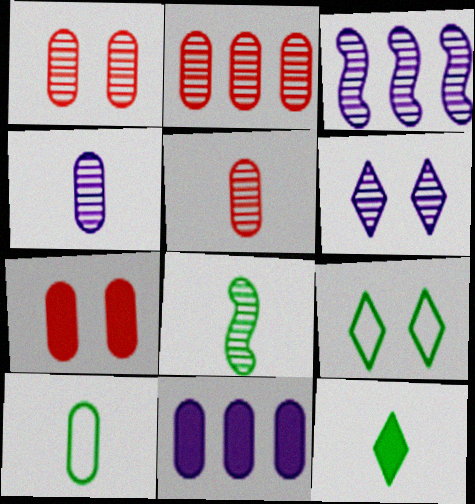[[1, 2, 5], 
[1, 10, 11], 
[2, 6, 8], 
[3, 4, 6], 
[8, 10, 12]]